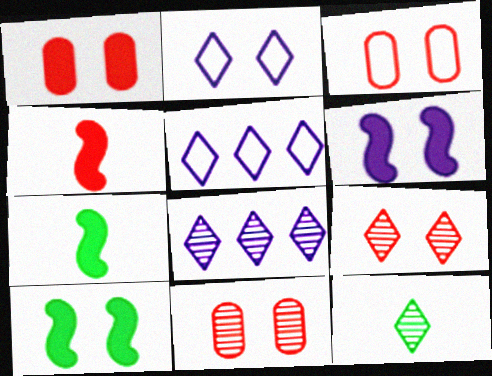[[1, 3, 11], 
[2, 10, 11], 
[3, 7, 8], 
[5, 7, 11], 
[8, 9, 12]]